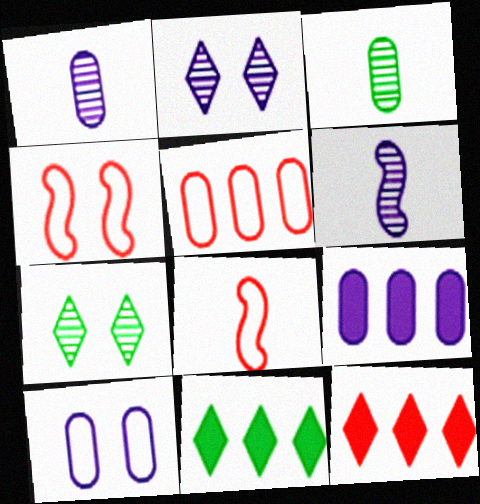[[1, 4, 11], 
[1, 9, 10], 
[7, 8, 9]]